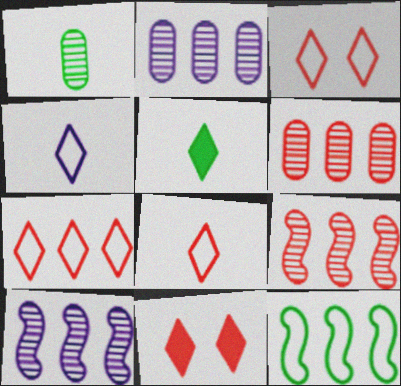[[3, 7, 8]]